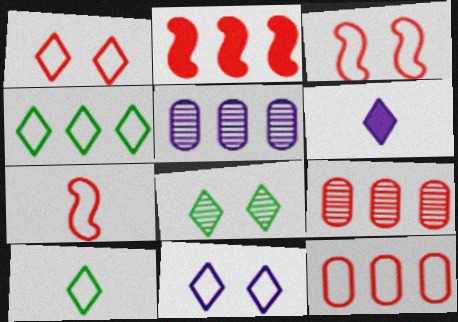[[1, 7, 12], 
[2, 4, 5]]